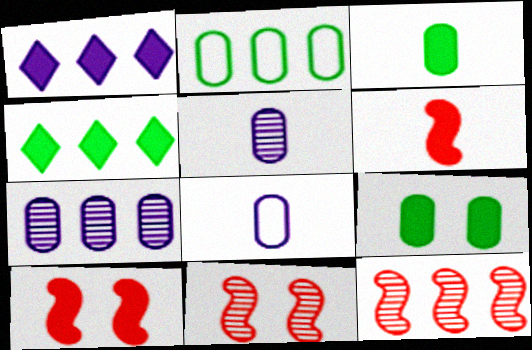[[1, 2, 12], 
[1, 3, 10], 
[1, 6, 9], 
[4, 8, 11]]